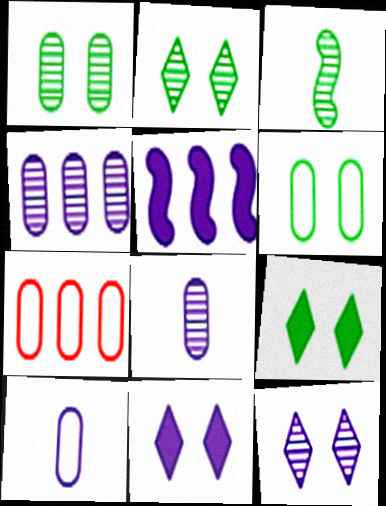[[3, 7, 11], 
[5, 10, 12], 
[6, 7, 10]]